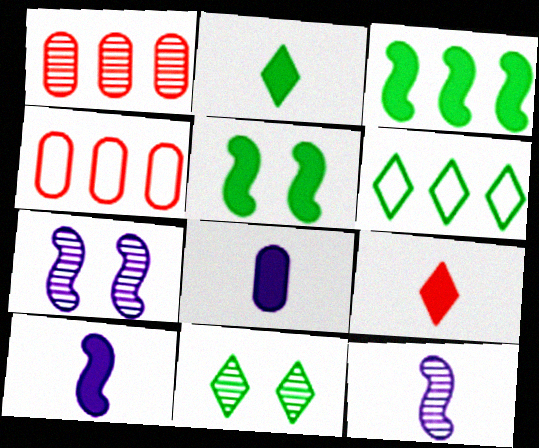[[1, 11, 12], 
[2, 4, 7], 
[2, 6, 11], 
[4, 10, 11]]